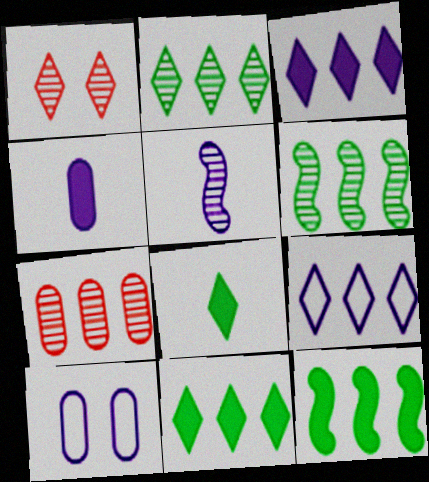[[1, 8, 9], 
[3, 5, 10], 
[7, 9, 12]]